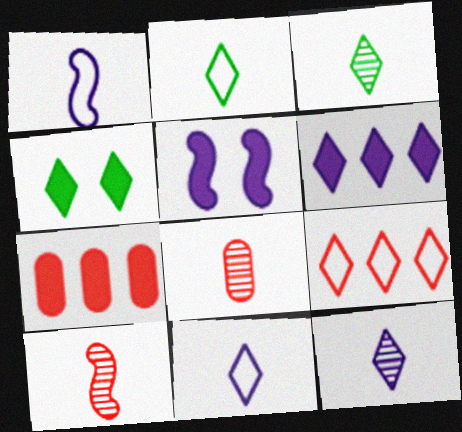[[4, 9, 12]]